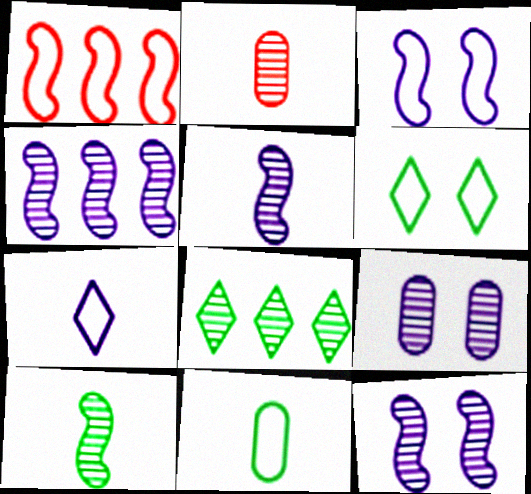[[2, 8, 12], 
[4, 5, 12]]